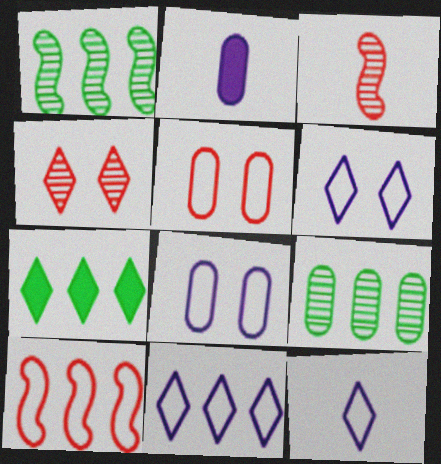[[2, 5, 9], 
[3, 7, 8], 
[4, 7, 12], 
[6, 11, 12]]